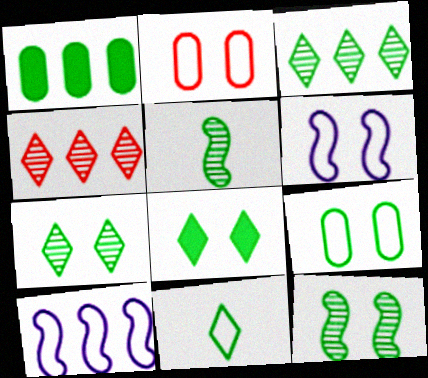[[1, 4, 10], 
[1, 11, 12], 
[2, 10, 11], 
[3, 8, 11], 
[8, 9, 12]]